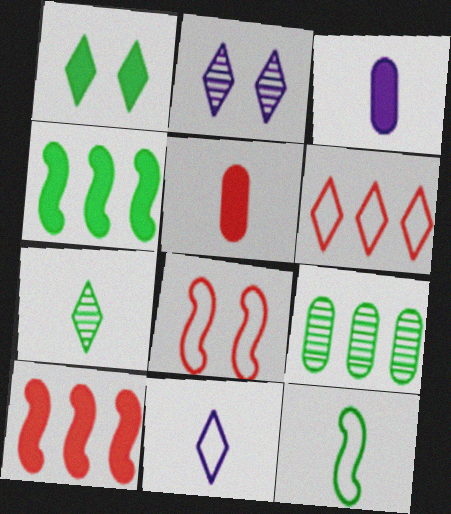[[1, 3, 10], 
[1, 9, 12]]